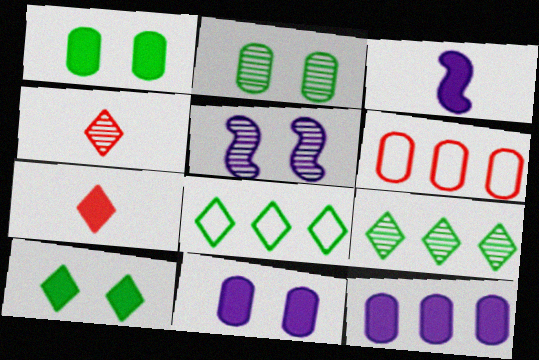[]